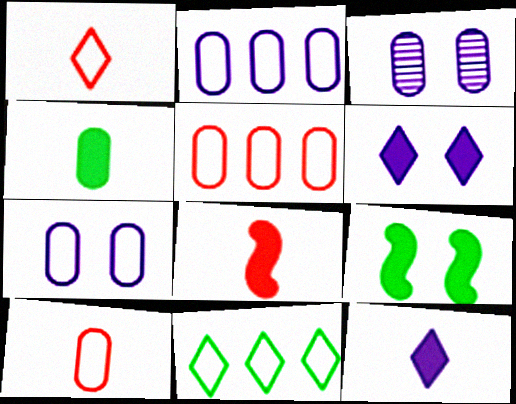[[3, 4, 5], 
[3, 8, 11], 
[4, 8, 12]]